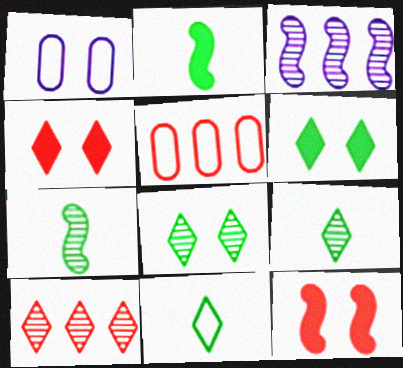[[1, 2, 10], 
[1, 8, 12]]